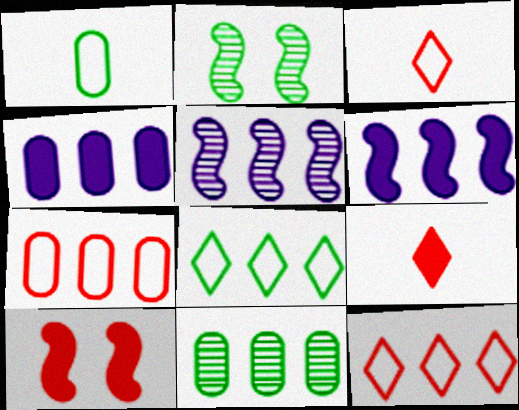[[2, 3, 4], 
[4, 7, 11], 
[6, 11, 12]]